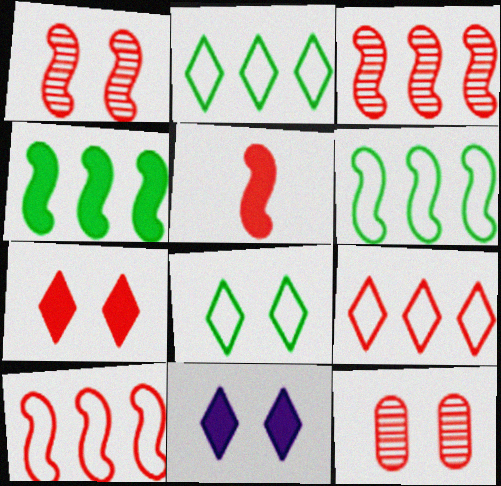[[1, 5, 10], 
[5, 9, 12]]